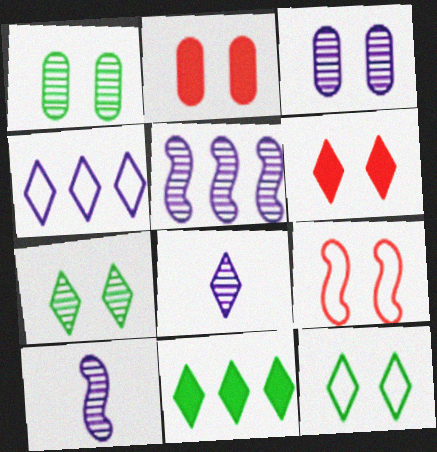[[3, 5, 8]]